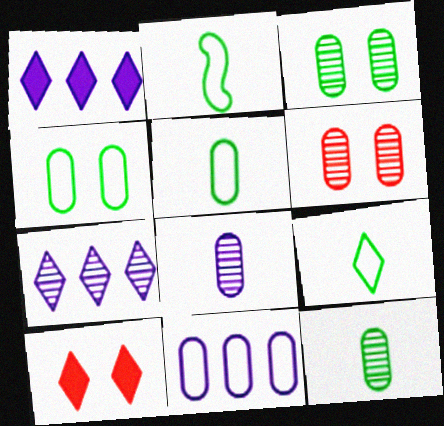[[1, 2, 6], 
[2, 5, 9], 
[7, 9, 10]]